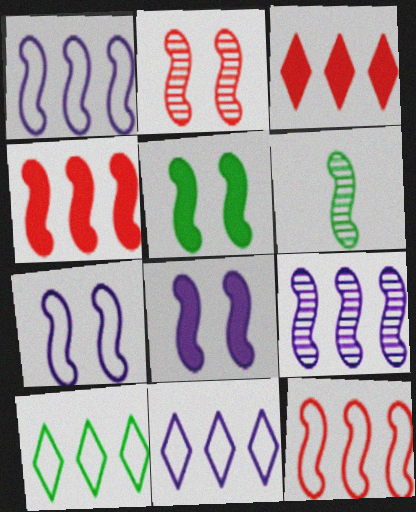[[2, 5, 7], 
[2, 6, 9], 
[4, 6, 7], 
[6, 8, 12]]